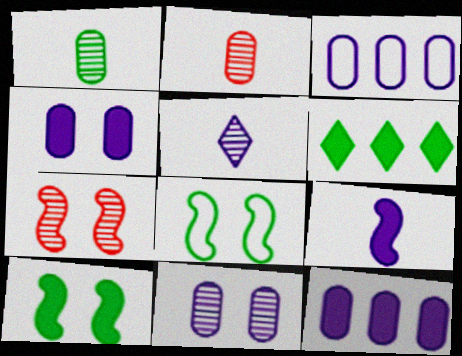[[1, 6, 8]]